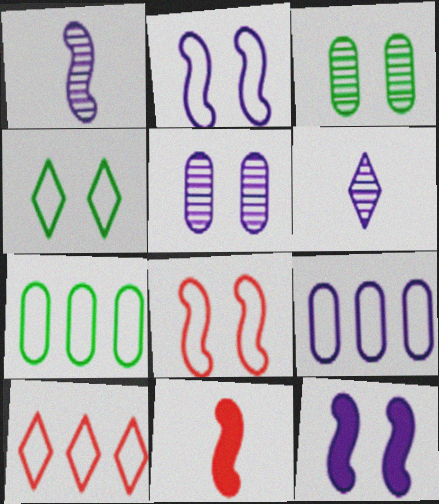[[6, 9, 12]]